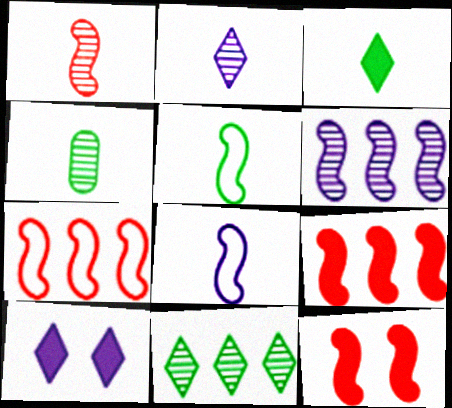[[1, 2, 4], 
[1, 7, 12], 
[3, 4, 5], 
[4, 7, 10], 
[5, 6, 12]]